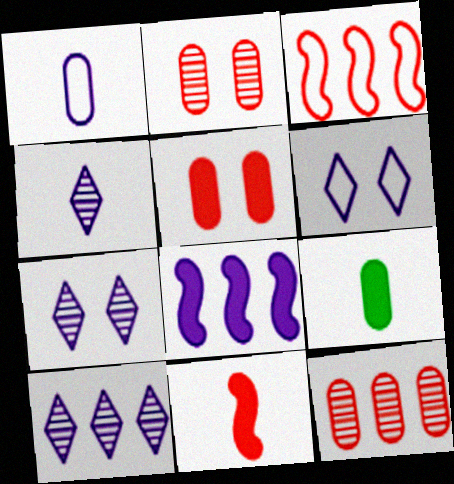[[1, 7, 8], 
[3, 7, 9], 
[4, 7, 10]]